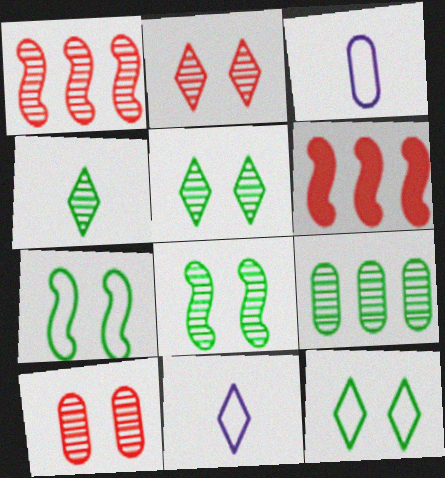[[3, 5, 6], 
[4, 8, 9]]